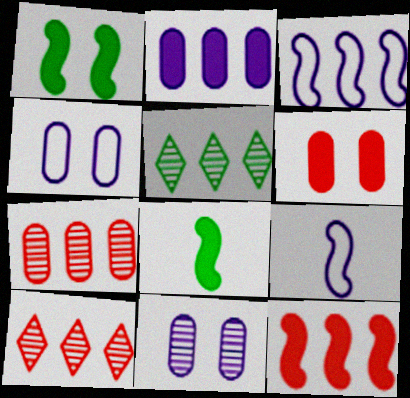[[4, 8, 10], 
[5, 6, 9]]